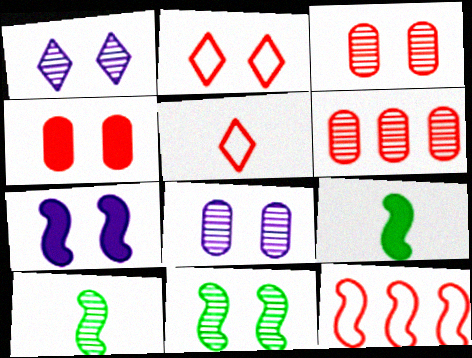[[1, 3, 11], 
[1, 6, 10], 
[7, 10, 12]]